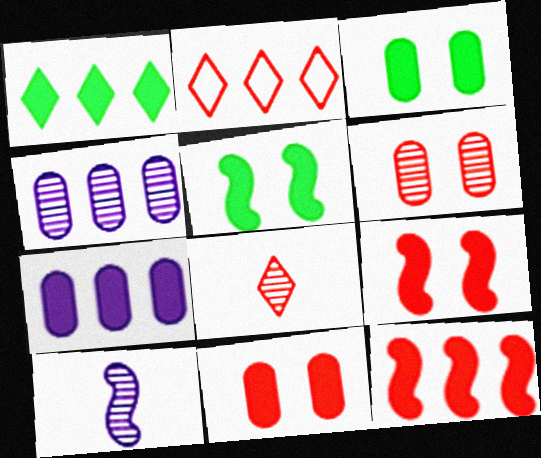[[1, 7, 12], 
[2, 3, 10]]